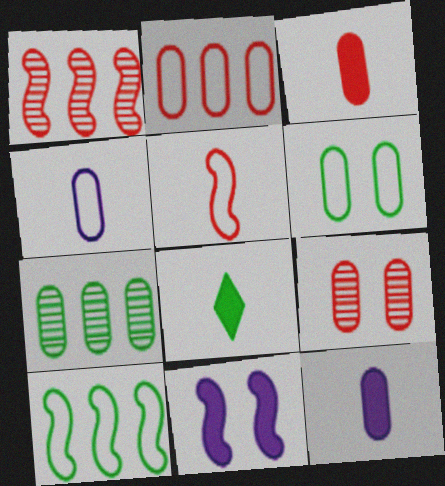[[2, 3, 9], 
[2, 4, 6]]